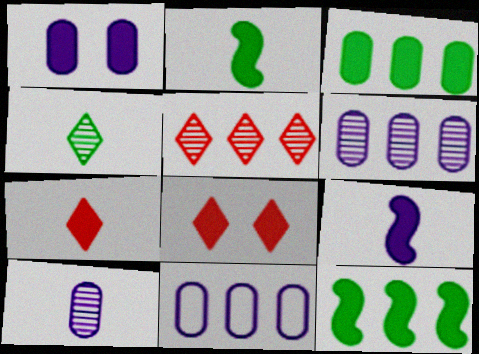[[1, 7, 12], 
[1, 10, 11], 
[3, 8, 9], 
[5, 11, 12]]